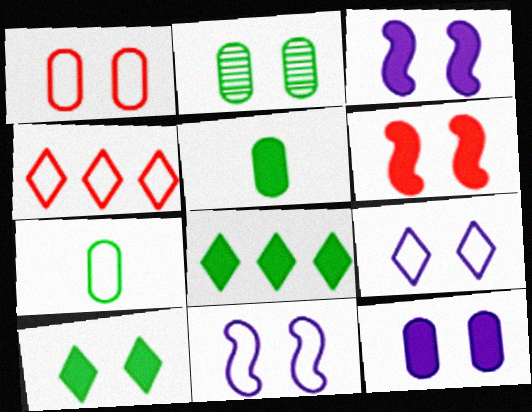[[1, 2, 12], 
[2, 6, 9], 
[4, 7, 11], 
[6, 10, 12]]